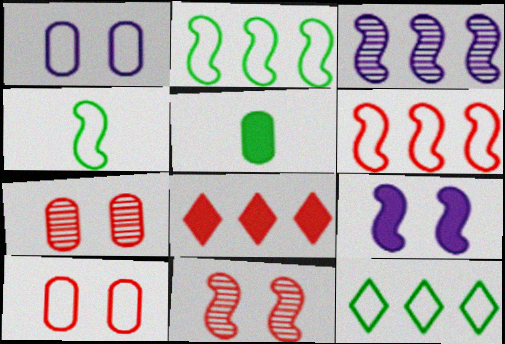[[5, 8, 9]]